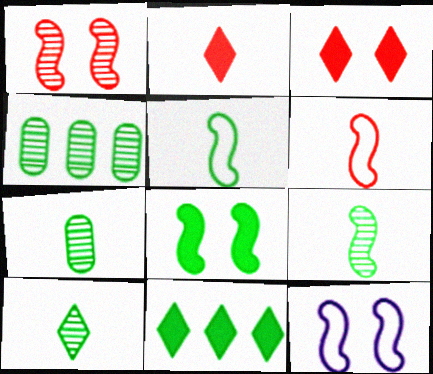[[1, 8, 12], 
[2, 4, 12], 
[7, 9, 10]]